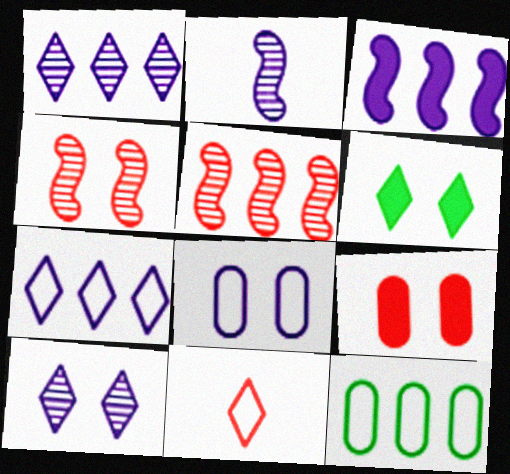[[1, 6, 11], 
[4, 6, 8], 
[5, 9, 11]]